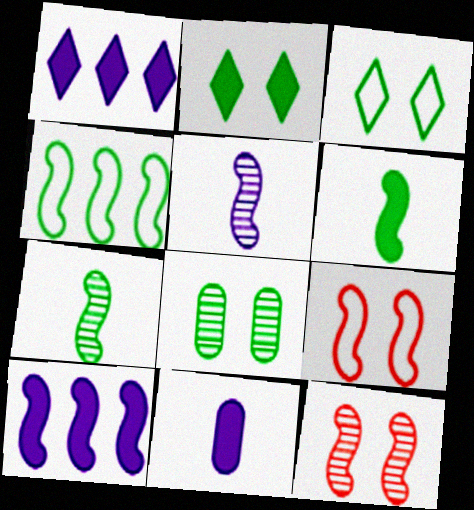[[7, 9, 10]]